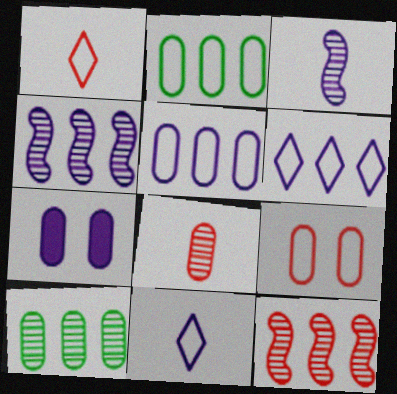[[2, 7, 8], 
[3, 6, 7], 
[4, 7, 11]]